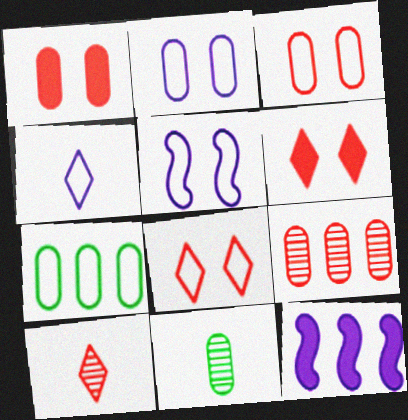[[8, 11, 12]]